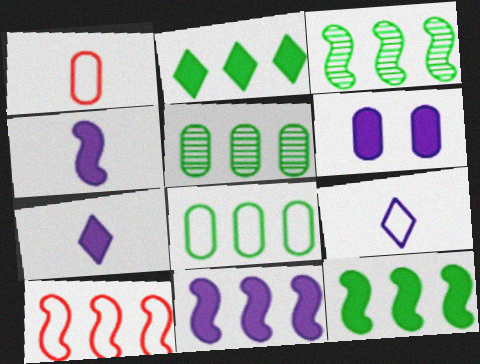[[1, 5, 6], 
[2, 3, 8], 
[3, 10, 11], 
[6, 7, 11]]